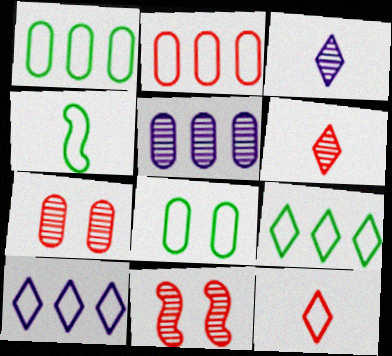[[4, 8, 9]]